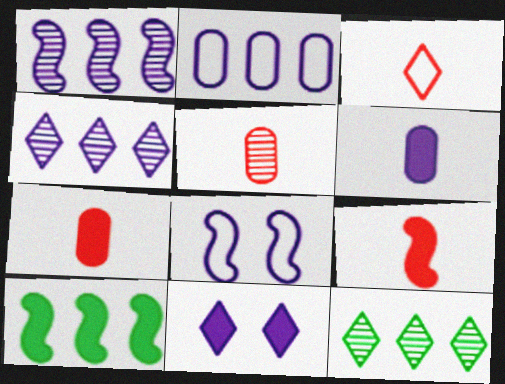[[3, 5, 9], 
[3, 11, 12], 
[4, 6, 8], 
[7, 8, 12], 
[7, 10, 11]]